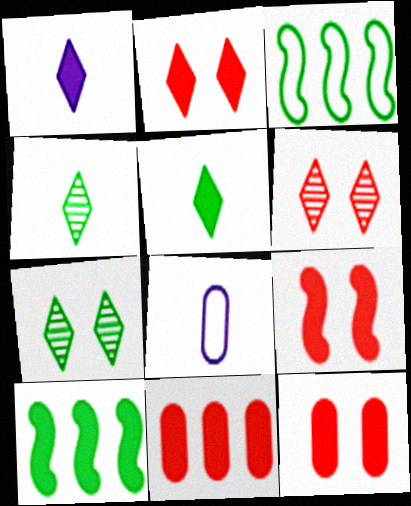[[1, 10, 12], 
[2, 9, 12], 
[6, 8, 10]]